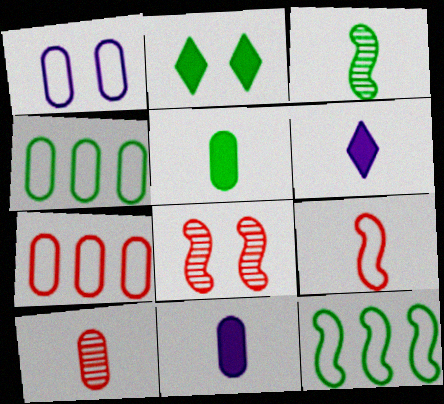[[1, 2, 8], 
[2, 3, 4], 
[4, 6, 8]]